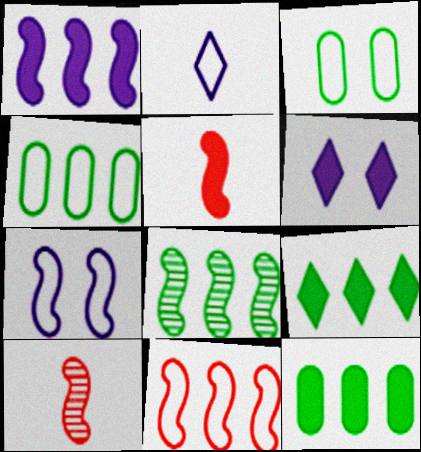[[1, 8, 11], 
[2, 3, 11], 
[4, 6, 10], 
[4, 8, 9], 
[5, 6, 12], 
[5, 7, 8]]